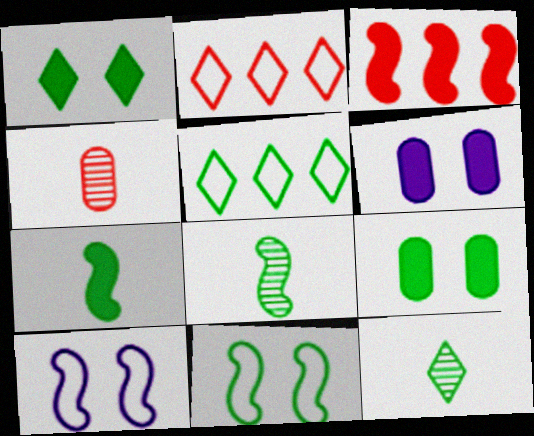[[1, 5, 12], 
[2, 6, 8], 
[3, 8, 10], 
[5, 8, 9]]